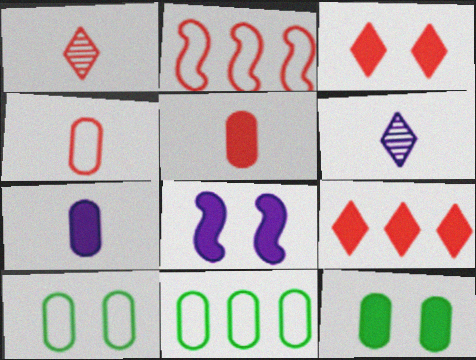[[1, 8, 11], 
[2, 6, 12], 
[3, 8, 12]]